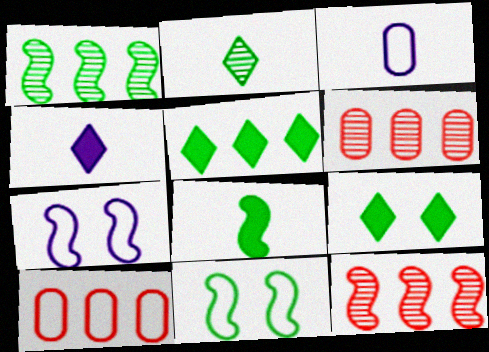[[1, 8, 11], 
[3, 9, 12], 
[4, 6, 11], 
[7, 8, 12]]